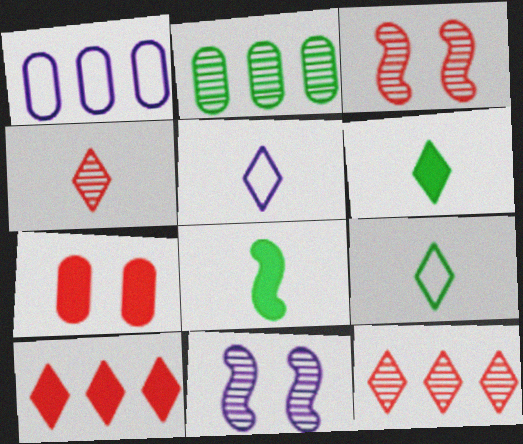[[1, 3, 6], 
[2, 4, 11], 
[4, 5, 6]]